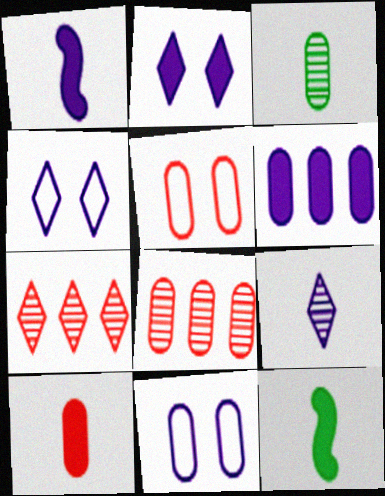[[1, 2, 6], 
[3, 5, 6], 
[4, 8, 12], 
[5, 8, 10], 
[7, 11, 12]]